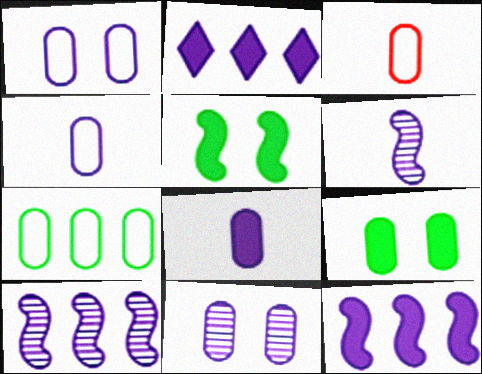[[1, 2, 6], 
[1, 3, 7]]